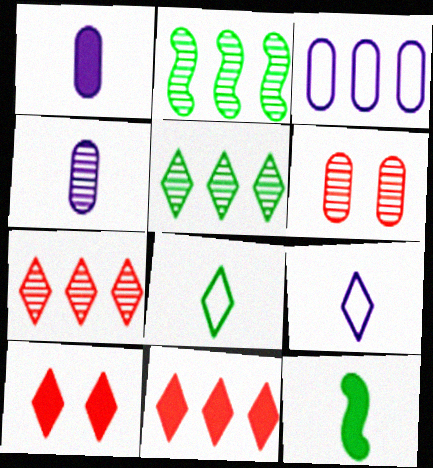[[2, 3, 11], 
[5, 9, 10]]